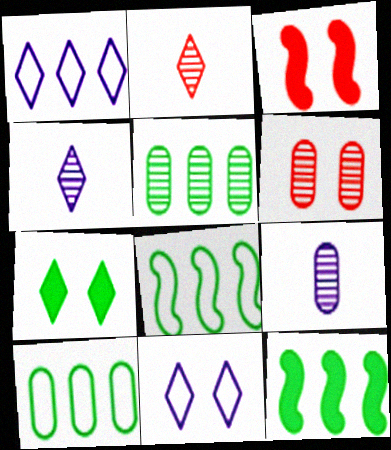[[1, 2, 7], 
[3, 4, 10], 
[5, 6, 9]]